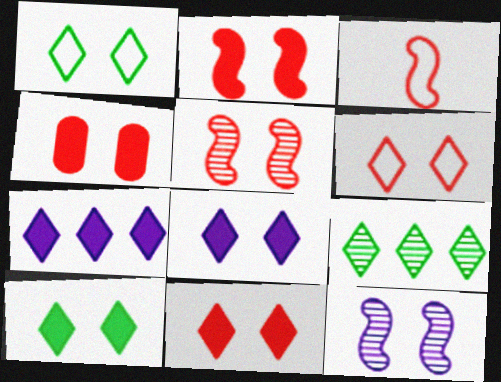[[1, 4, 12], 
[2, 4, 11], 
[4, 5, 6], 
[8, 10, 11]]